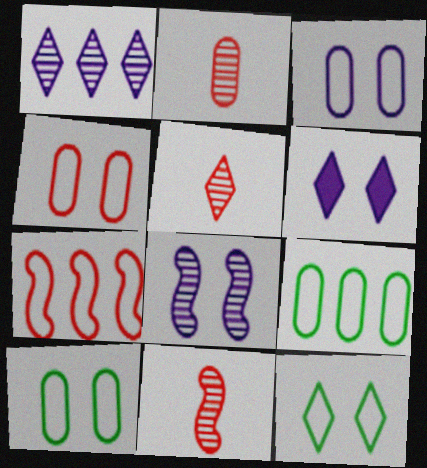[[2, 5, 11], 
[3, 4, 10], 
[3, 6, 8], 
[6, 9, 11]]